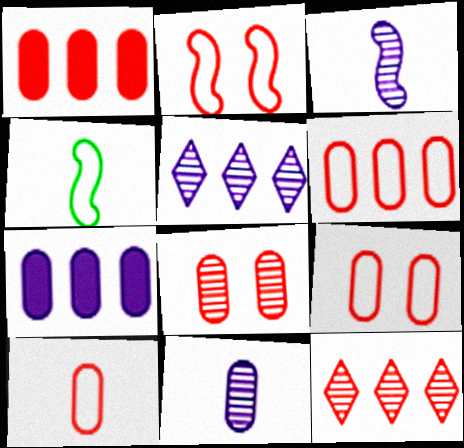[[1, 8, 10], 
[6, 9, 10]]